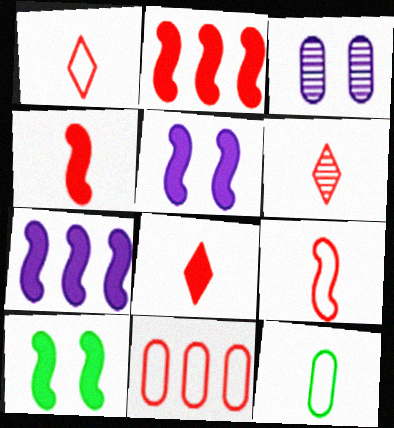[[1, 6, 8], 
[4, 7, 10]]